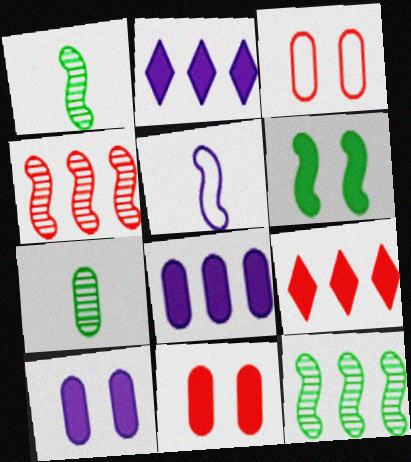[[1, 2, 3], 
[3, 7, 8], 
[4, 5, 6]]